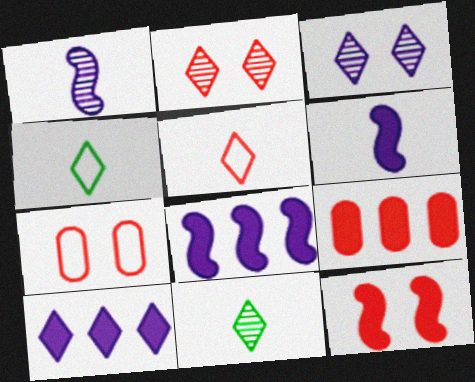[[2, 4, 10], 
[2, 7, 12], 
[7, 8, 11]]